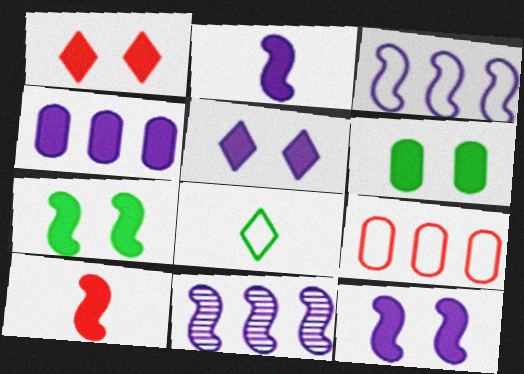[[1, 6, 12], 
[2, 4, 5]]